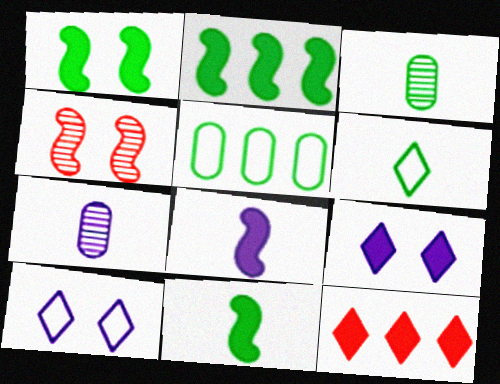[[1, 2, 11], 
[3, 6, 11]]